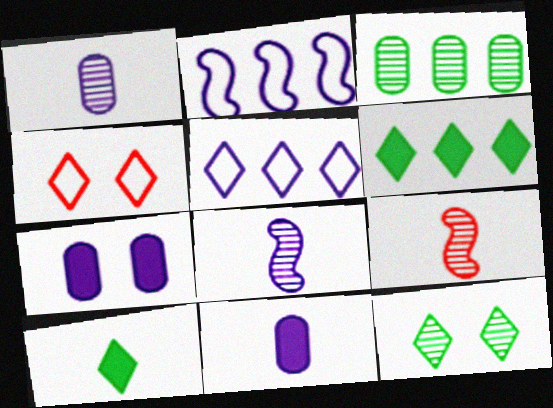[[5, 7, 8]]